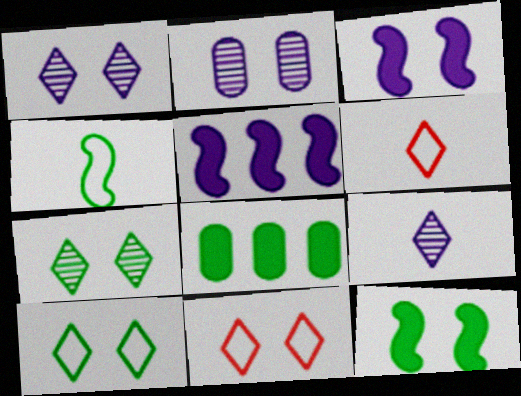[[2, 11, 12], 
[4, 7, 8]]